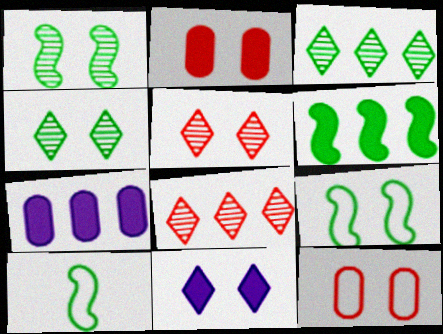[[1, 6, 10], 
[1, 11, 12], 
[5, 7, 10]]